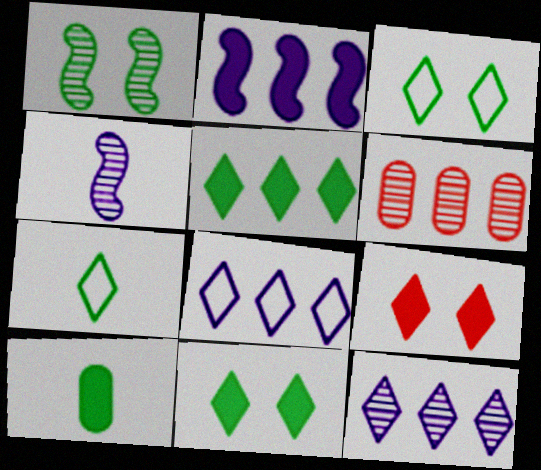[[2, 9, 10], 
[7, 9, 12]]